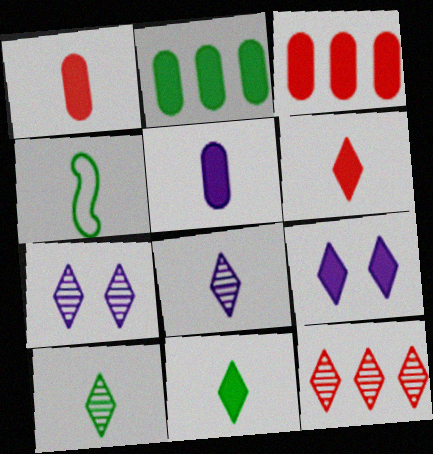[[1, 4, 8], 
[3, 4, 7], 
[7, 10, 12]]